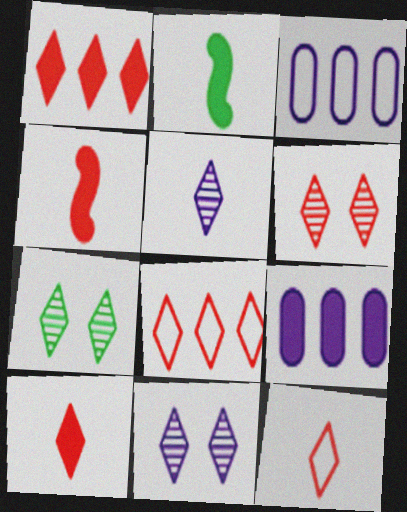[[1, 6, 12], 
[2, 3, 6], 
[3, 4, 7], 
[6, 7, 11], 
[6, 8, 10]]